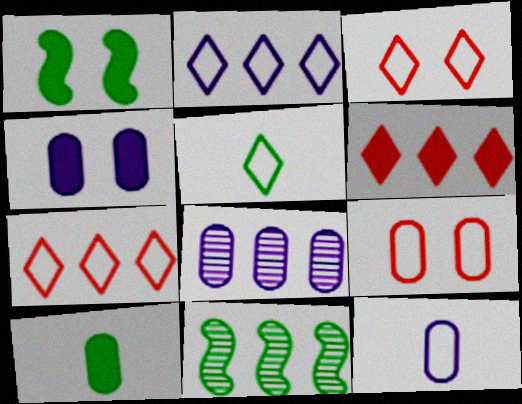[[2, 3, 5], 
[4, 8, 12], 
[8, 9, 10]]